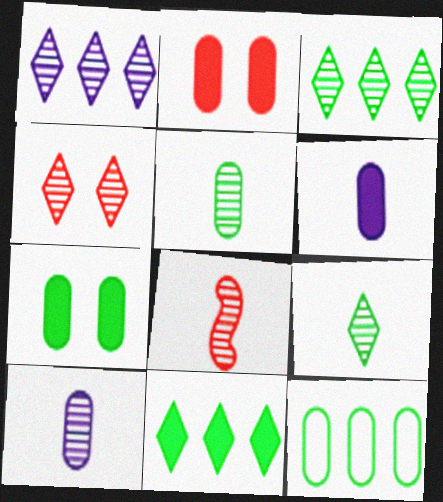[[1, 4, 9], 
[2, 10, 12], 
[5, 7, 12], 
[8, 9, 10]]